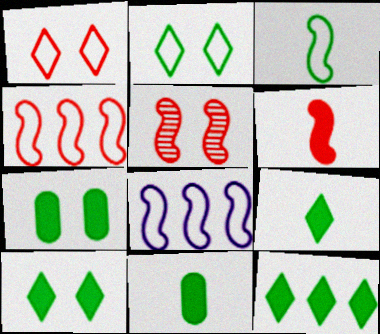[[4, 5, 6], 
[9, 10, 12]]